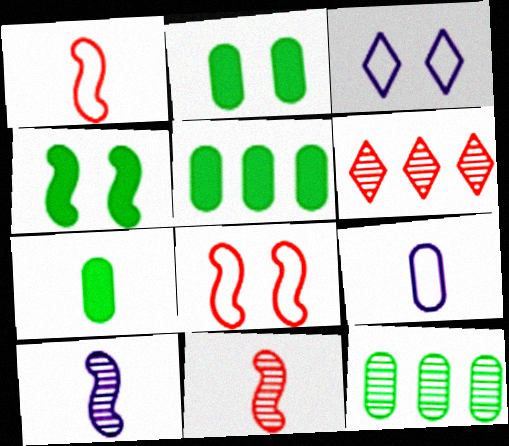[[2, 5, 7], 
[3, 5, 11], 
[4, 6, 9]]